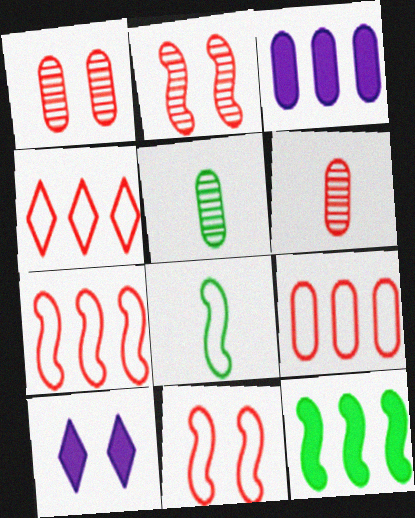[[4, 7, 9], 
[5, 7, 10]]